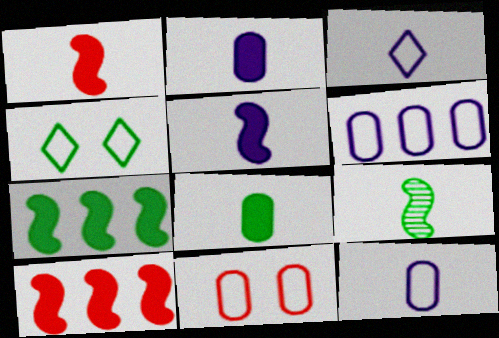[]